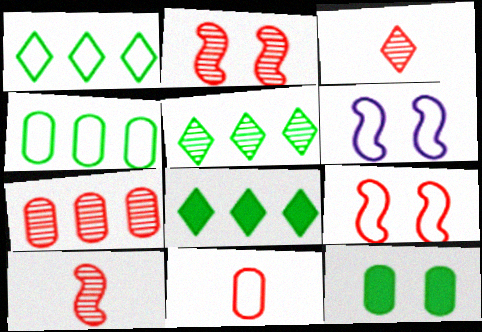[[1, 5, 8], 
[1, 6, 11], 
[2, 3, 7]]